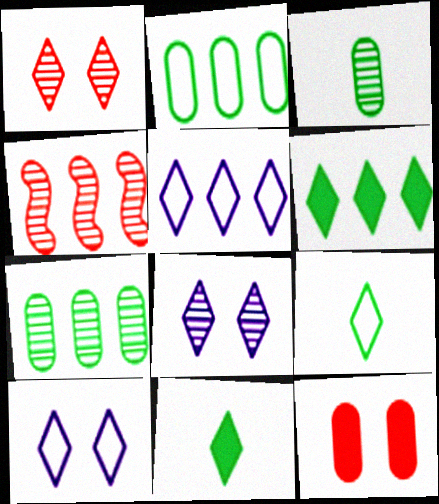[[1, 5, 11], 
[3, 4, 8]]